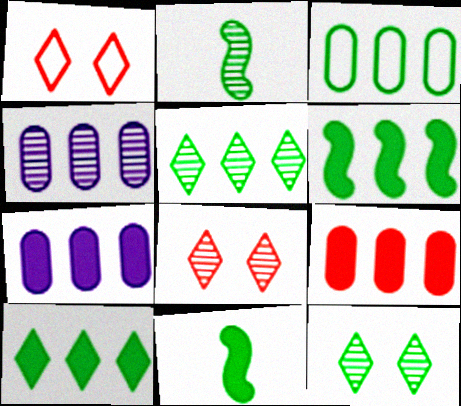[[1, 2, 7], 
[1, 4, 11], 
[2, 4, 8], 
[3, 4, 9], 
[3, 5, 6], 
[3, 11, 12]]